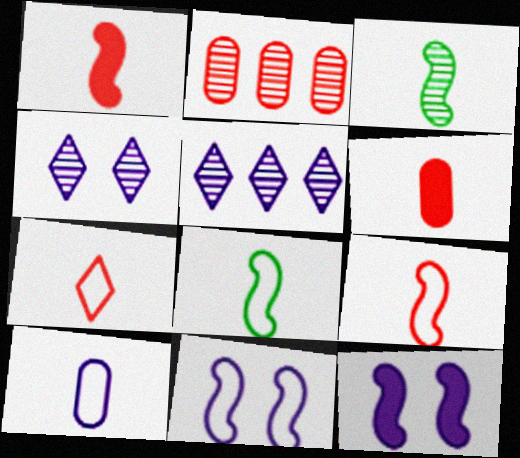[[2, 3, 4], 
[5, 10, 12], 
[7, 8, 10]]